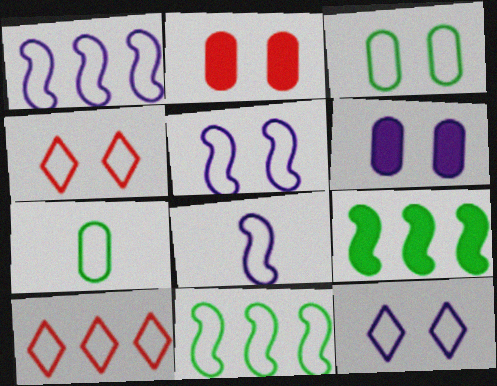[[1, 4, 7], 
[1, 5, 8], 
[3, 4, 5], 
[3, 8, 10], 
[5, 7, 10]]